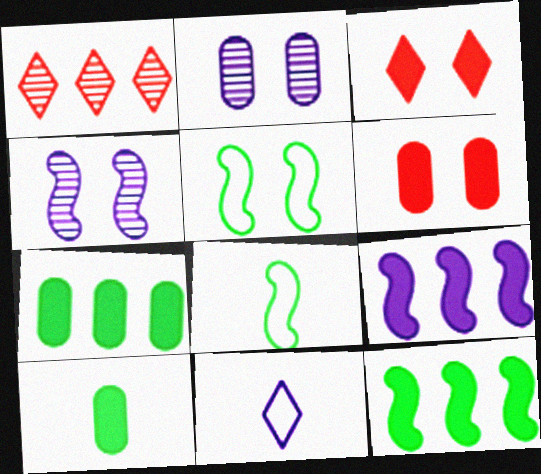[[2, 3, 5], 
[2, 9, 11], 
[3, 9, 10]]